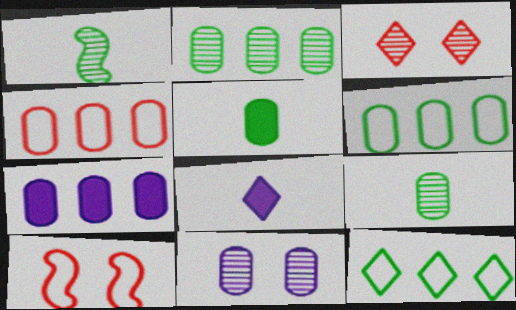[[2, 4, 7], 
[2, 8, 10], 
[3, 8, 12], 
[4, 5, 11]]